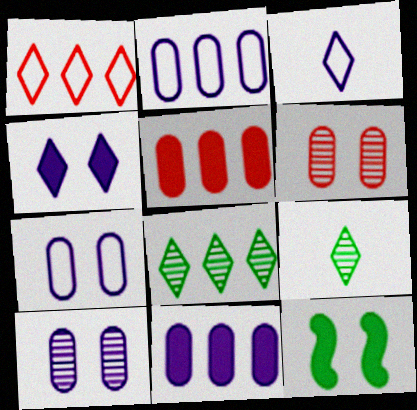[[1, 4, 9]]